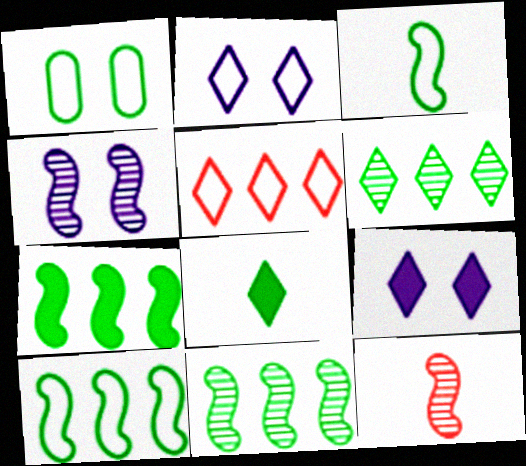[[1, 8, 11], 
[4, 11, 12], 
[7, 10, 11]]